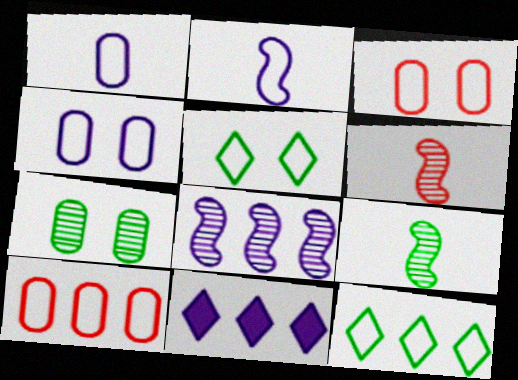[[2, 3, 12], 
[2, 5, 10], 
[3, 9, 11]]